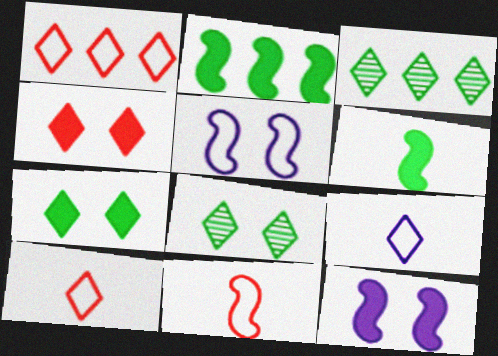[[3, 4, 9]]